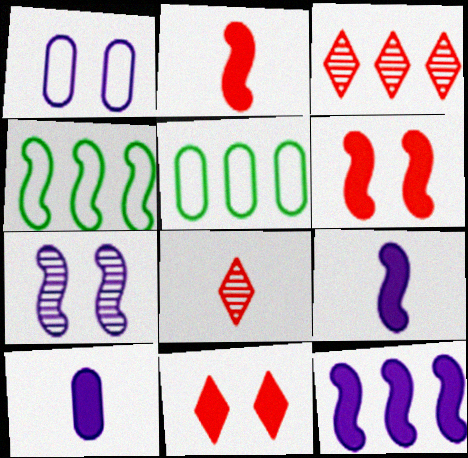[[2, 4, 7], 
[3, 5, 12]]